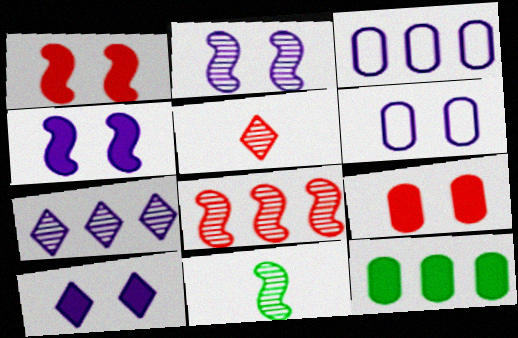[[2, 6, 10], 
[2, 8, 11]]